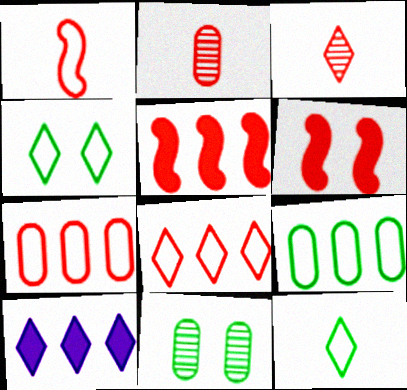[[1, 10, 11], 
[2, 6, 8], 
[3, 4, 10], 
[3, 6, 7]]